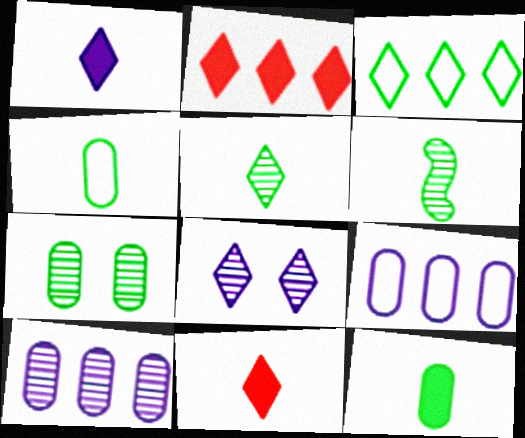[[3, 8, 11]]